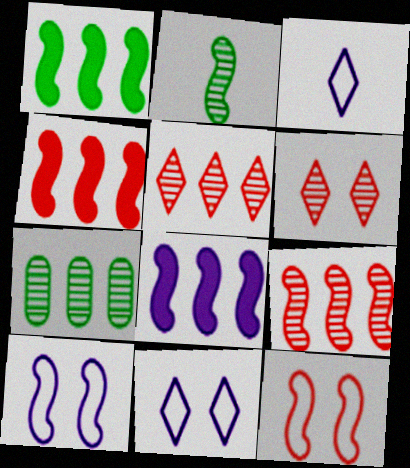[[1, 4, 8], 
[2, 4, 10], 
[2, 8, 12]]